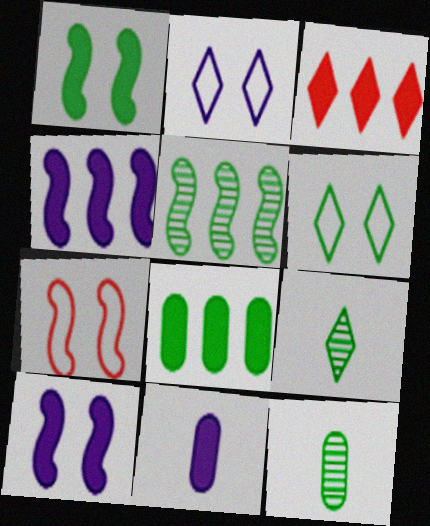[[1, 3, 11], 
[2, 3, 9], 
[3, 4, 8]]